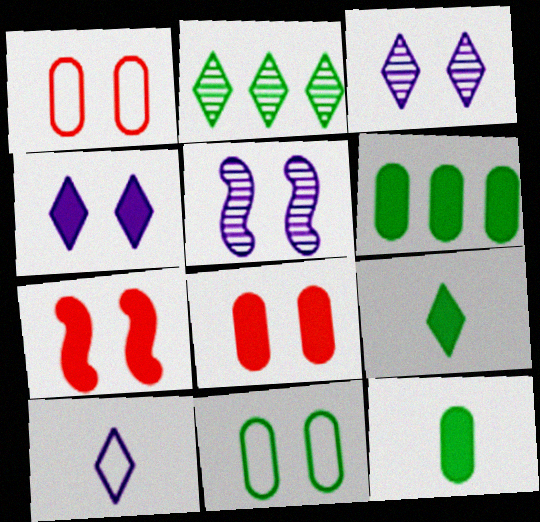[[3, 7, 11]]